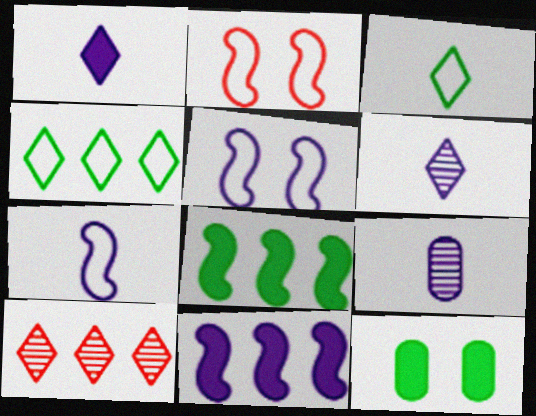[[1, 7, 9], 
[7, 10, 12]]